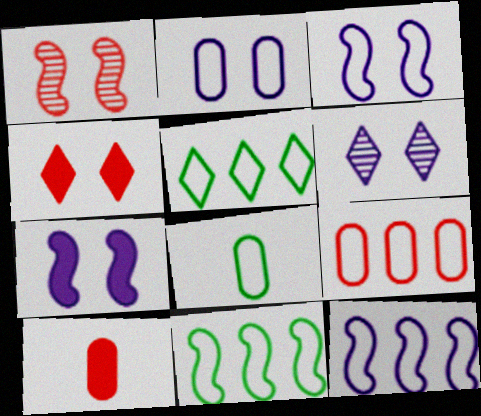[[2, 6, 7], 
[2, 8, 9], 
[5, 9, 12], 
[6, 10, 11]]